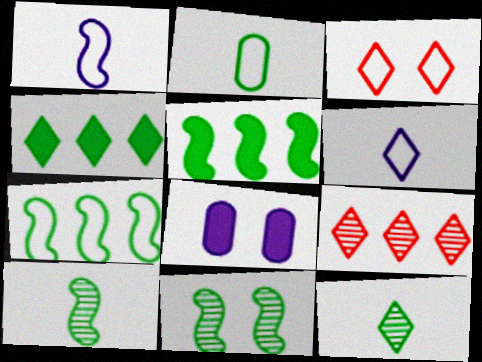[[2, 4, 11], 
[3, 8, 11]]